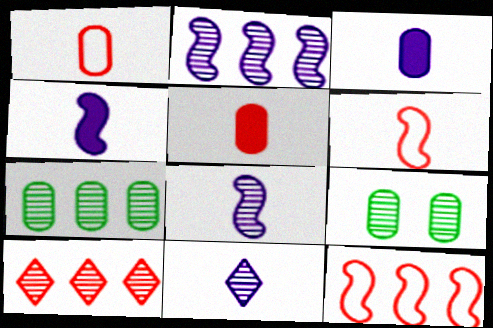[[2, 7, 10], 
[8, 9, 10]]